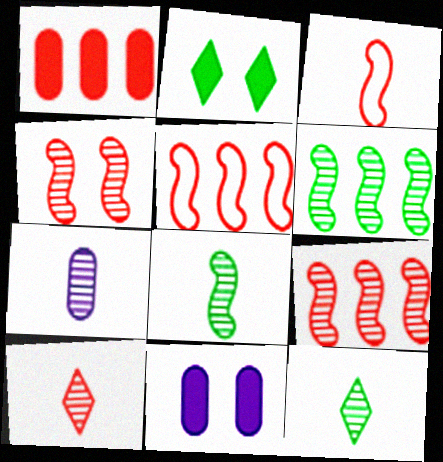[[2, 5, 7], 
[5, 11, 12], 
[7, 8, 10]]